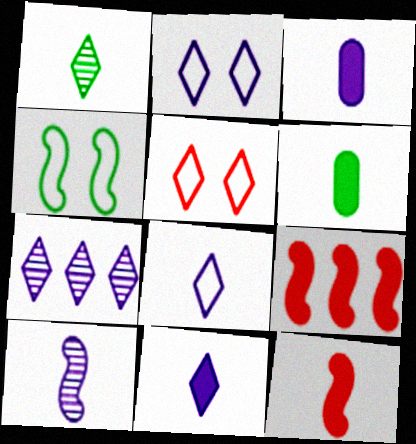[[2, 7, 11], 
[3, 8, 10], 
[4, 9, 10], 
[6, 11, 12]]